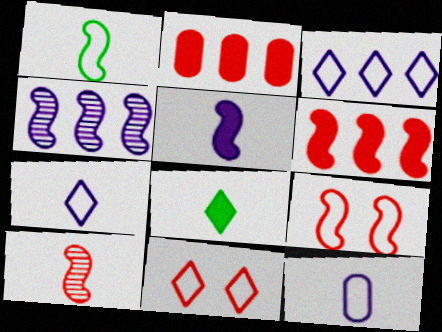[[1, 5, 10], 
[2, 10, 11], 
[6, 9, 10], 
[8, 10, 12]]